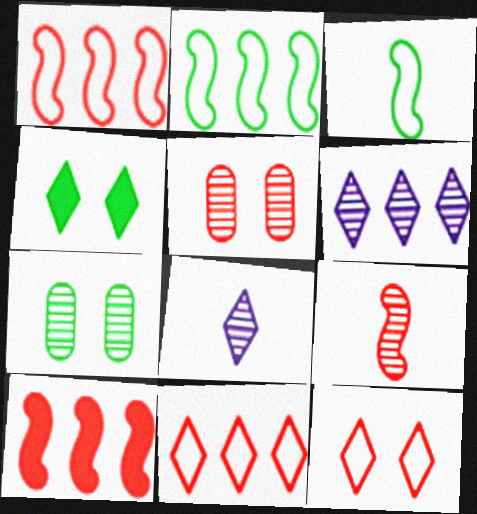[[4, 8, 11], 
[6, 7, 9]]